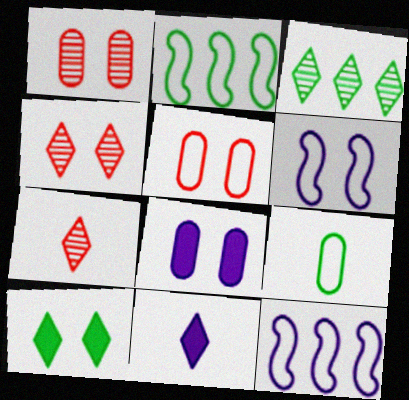[[1, 2, 11], 
[1, 6, 10], 
[2, 7, 8]]